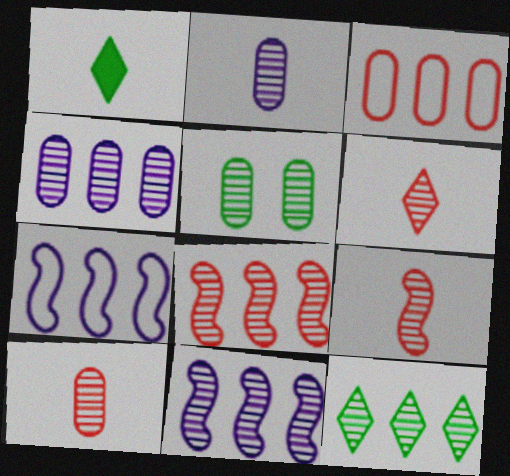[[4, 5, 10], 
[4, 8, 12], 
[5, 6, 11], 
[6, 9, 10]]